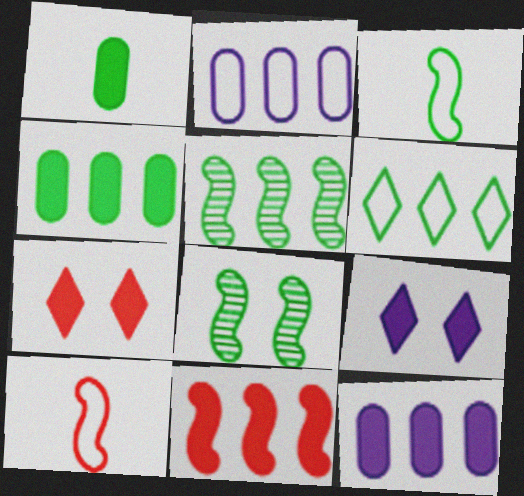[[1, 6, 8], 
[1, 9, 11], 
[4, 5, 6]]